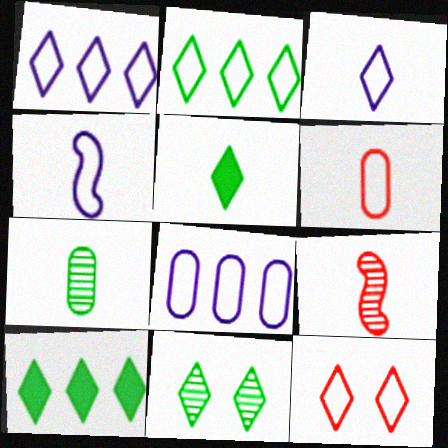[[2, 3, 12], 
[2, 5, 11]]